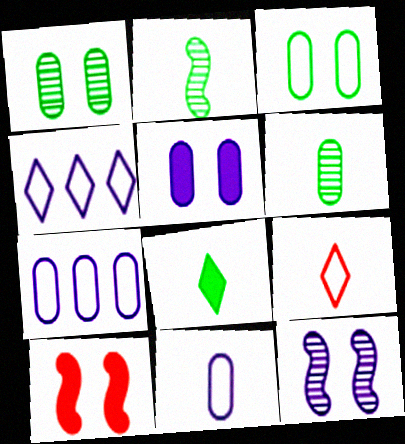[[4, 6, 10]]